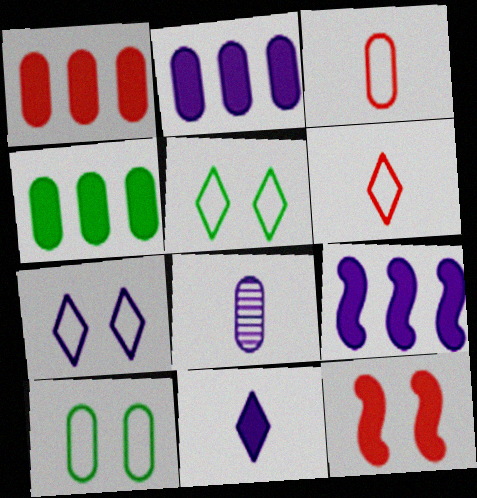[[1, 2, 4], 
[1, 8, 10], 
[4, 11, 12], 
[7, 8, 9]]